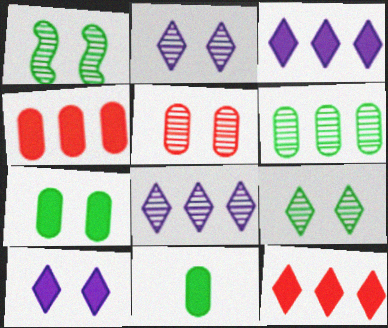[[1, 2, 5]]